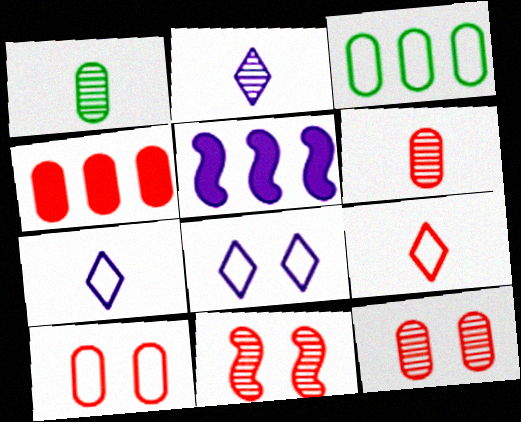[[4, 6, 10], 
[4, 9, 11]]